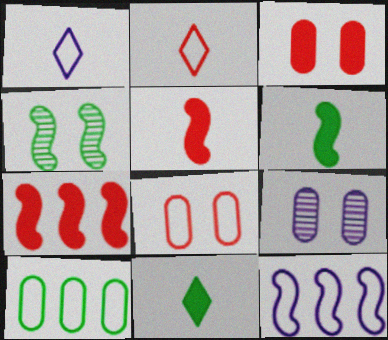[[4, 5, 12], 
[4, 10, 11]]